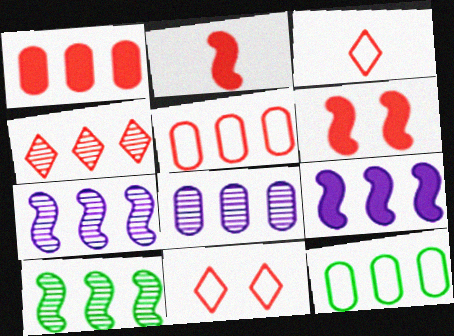[[1, 8, 12], 
[4, 8, 10], 
[4, 9, 12]]